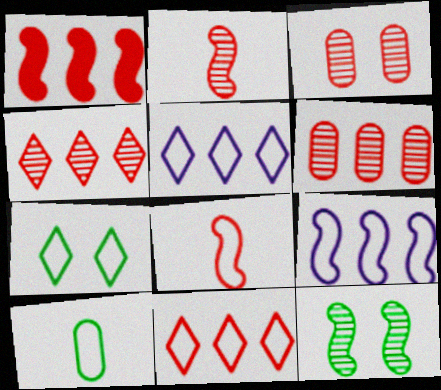[[1, 6, 11], 
[2, 3, 4]]